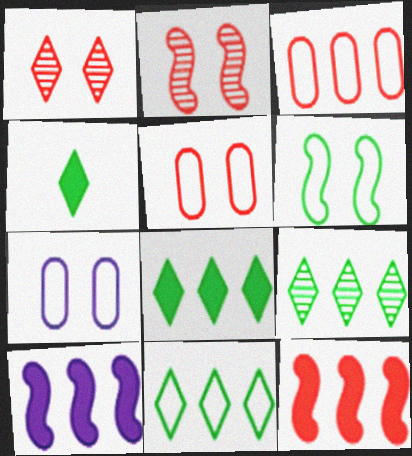[[3, 9, 10], 
[8, 9, 11]]